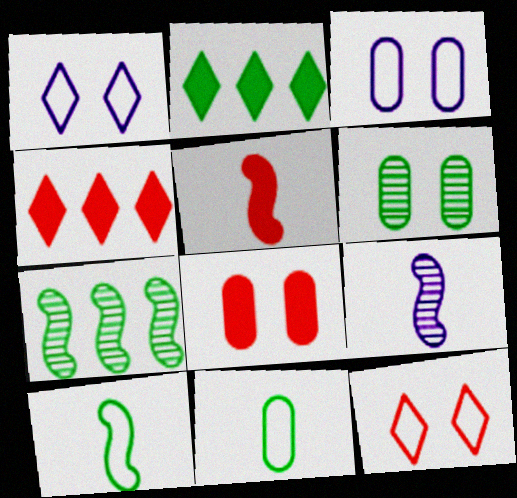[[2, 6, 10], 
[3, 6, 8], 
[4, 5, 8], 
[5, 9, 10]]